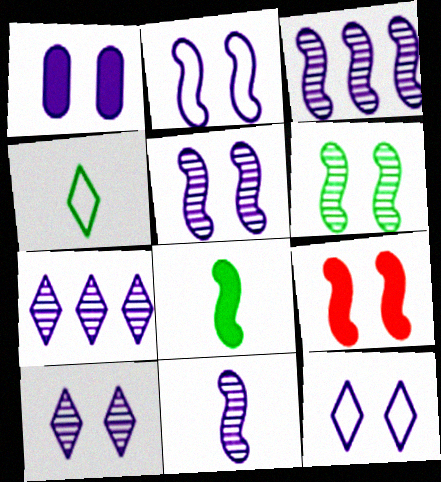[[1, 2, 10], 
[1, 5, 12], 
[2, 6, 9], 
[3, 5, 11]]